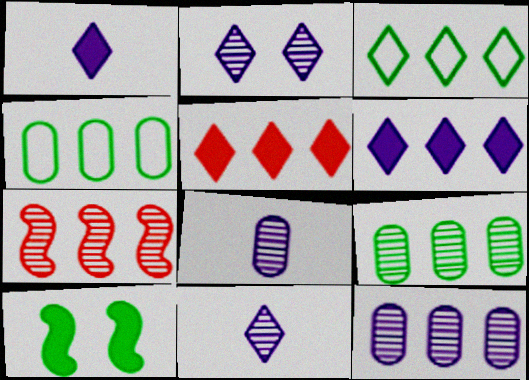[[4, 6, 7]]